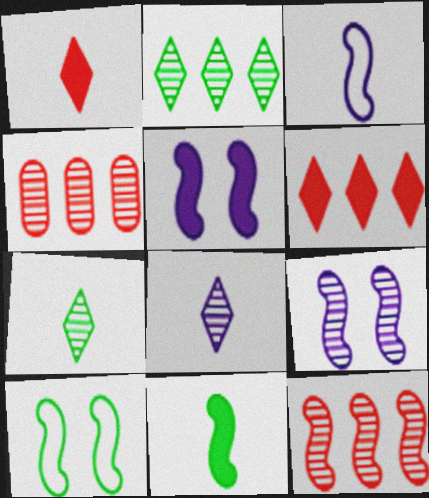[[4, 7, 9]]